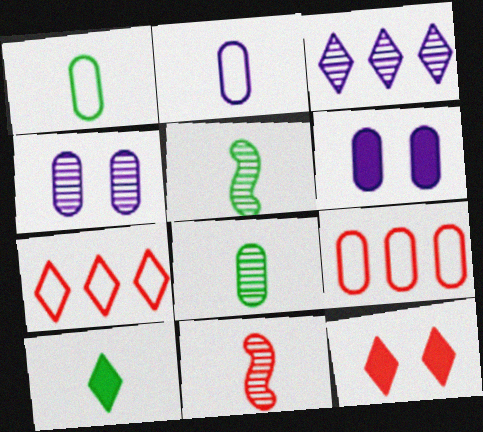[[1, 5, 10], 
[2, 10, 11], 
[5, 6, 7], 
[6, 8, 9], 
[9, 11, 12]]